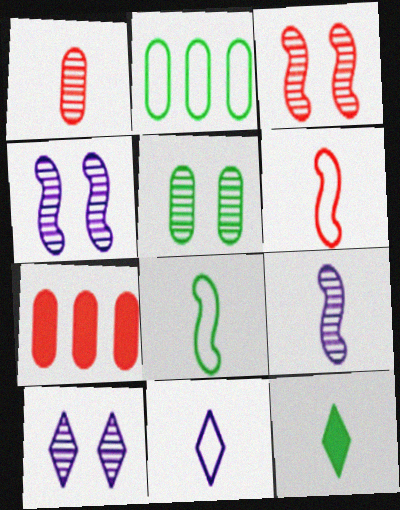[[3, 5, 10], 
[7, 8, 10]]